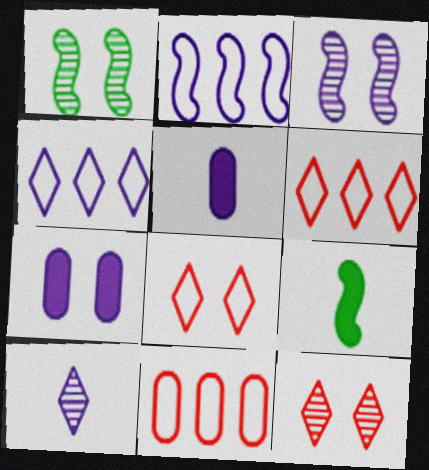[[1, 5, 6], 
[1, 7, 8], 
[2, 7, 10], 
[3, 4, 5]]